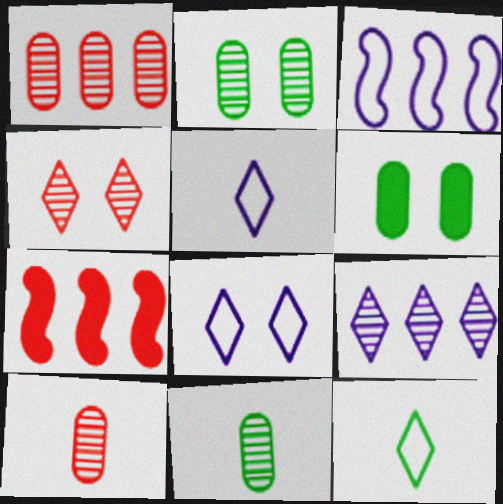[[2, 5, 7], 
[7, 8, 11]]